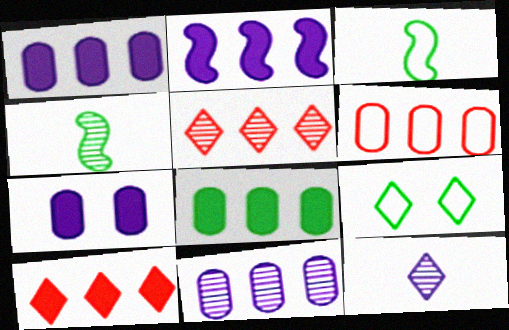[[2, 8, 10], 
[3, 5, 7], 
[4, 8, 9], 
[6, 8, 11], 
[9, 10, 12]]